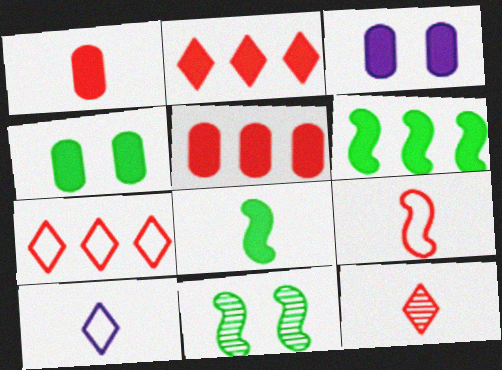[[1, 9, 12], 
[2, 3, 8], 
[5, 10, 11]]